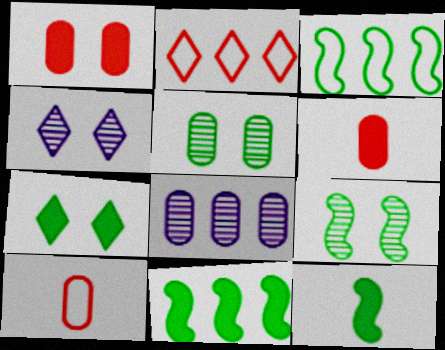[[2, 8, 11], 
[3, 4, 6], 
[3, 9, 12], 
[4, 10, 11]]